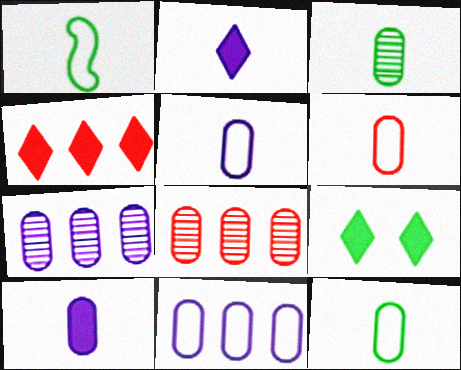[[2, 4, 9], 
[3, 6, 10], 
[5, 6, 12]]